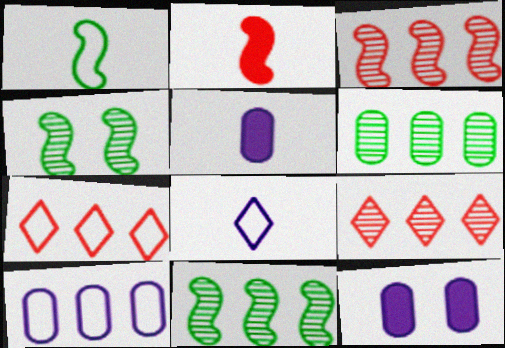[[1, 9, 12], 
[4, 5, 7]]